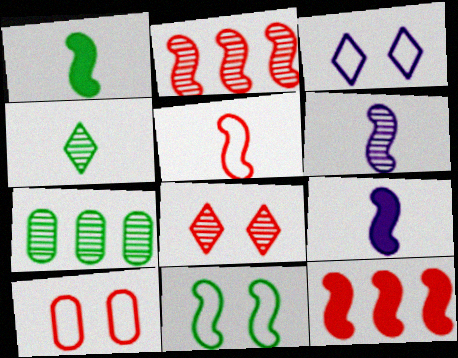[[1, 5, 6], 
[2, 9, 11], 
[3, 10, 11], 
[6, 7, 8], 
[6, 11, 12]]